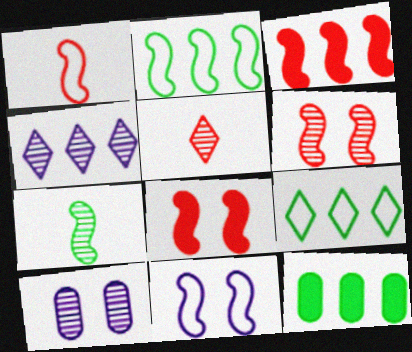[[1, 2, 11], 
[1, 3, 6], 
[3, 7, 11], 
[5, 11, 12]]